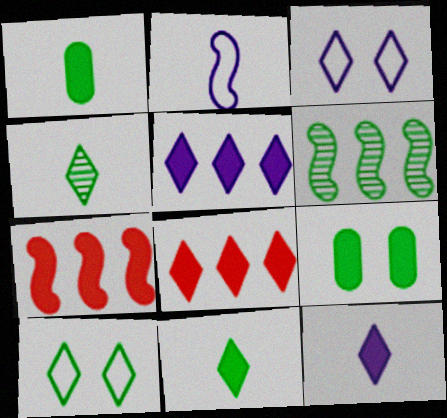[[1, 6, 10], 
[3, 4, 8], 
[7, 9, 12]]